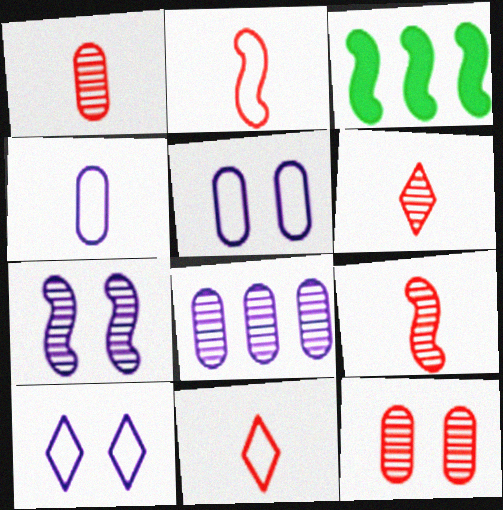[[1, 3, 10], 
[1, 6, 9], 
[2, 3, 7], 
[3, 5, 6]]